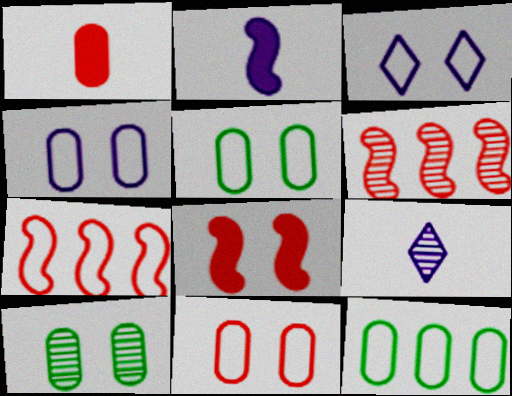[[3, 8, 10], 
[4, 5, 11], 
[6, 9, 10], 
[8, 9, 12]]